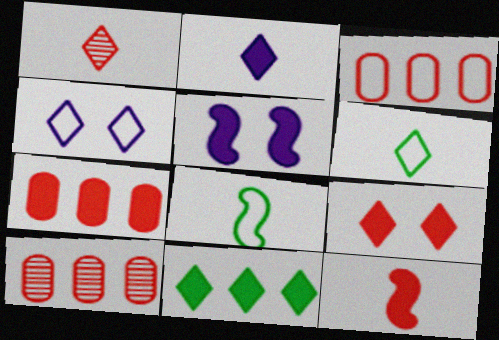[[1, 2, 6], 
[1, 4, 11], 
[2, 9, 11], 
[3, 4, 8], 
[3, 7, 10], 
[5, 6, 10], 
[7, 9, 12]]